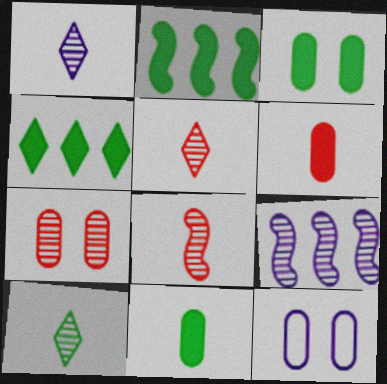[[1, 5, 10], 
[2, 5, 12], 
[3, 7, 12], 
[4, 8, 12], 
[7, 9, 10]]